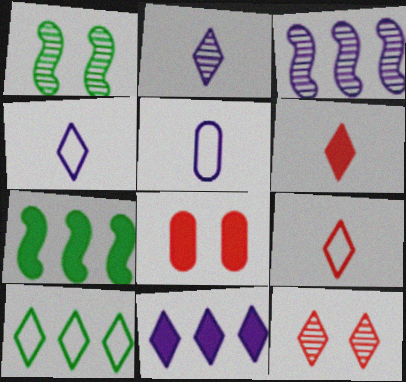[[5, 7, 12]]